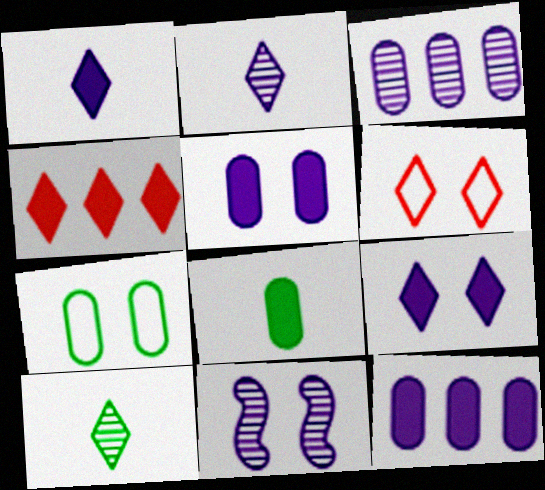[[2, 3, 11]]